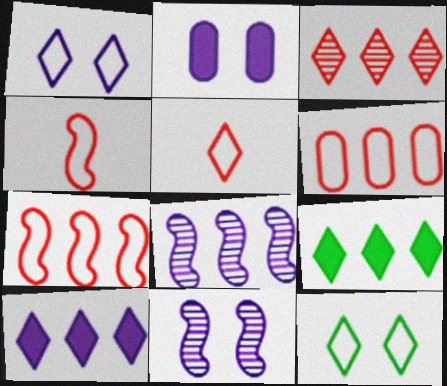[[1, 2, 11], 
[6, 8, 9]]